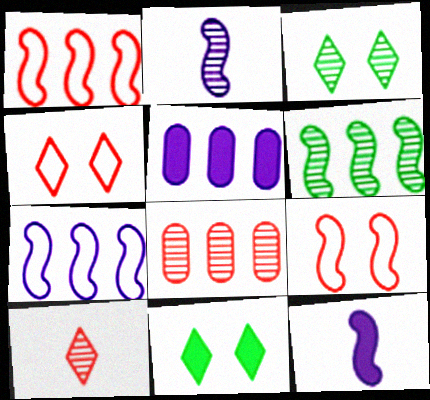[[2, 3, 8], 
[6, 9, 12]]